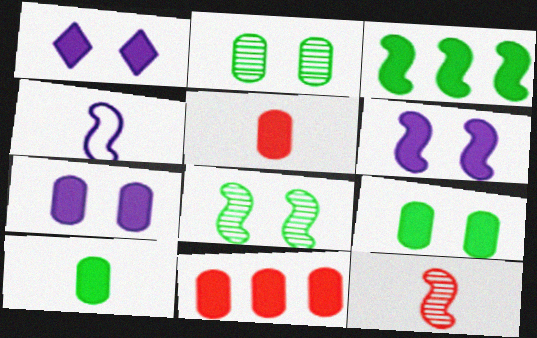[[1, 3, 5], 
[1, 6, 7], 
[7, 10, 11]]